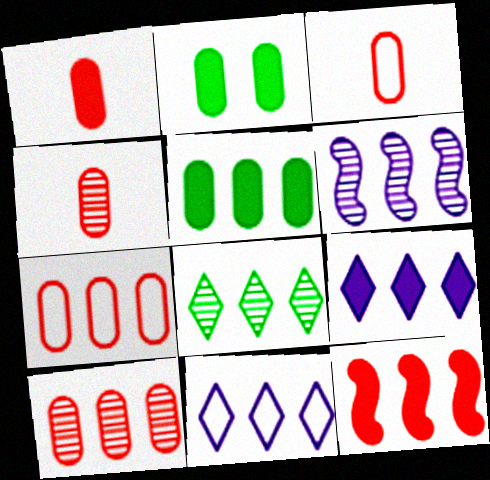[[1, 3, 4], 
[5, 9, 12], 
[6, 8, 10]]